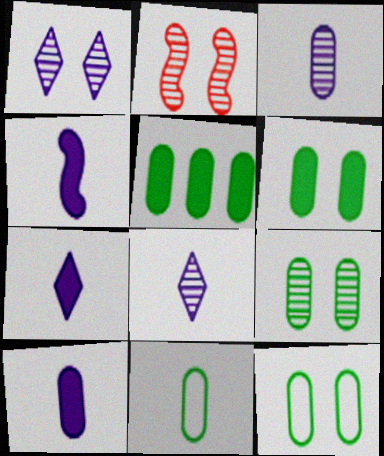[[1, 2, 9], 
[4, 7, 10], 
[5, 9, 11], 
[6, 9, 12]]